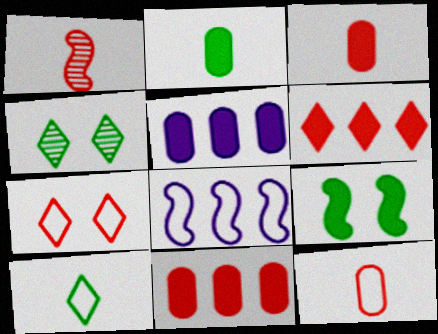[[1, 7, 11], 
[1, 8, 9], 
[3, 4, 8]]